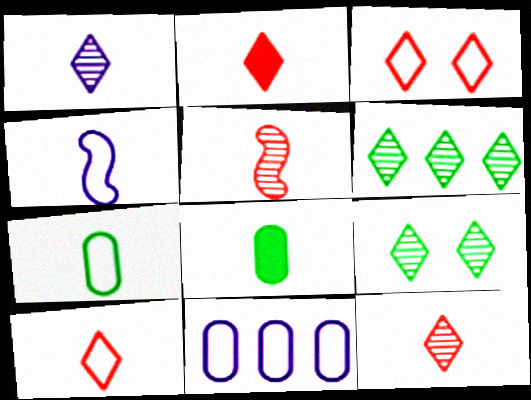[[2, 10, 12], 
[4, 7, 10], 
[4, 8, 12]]